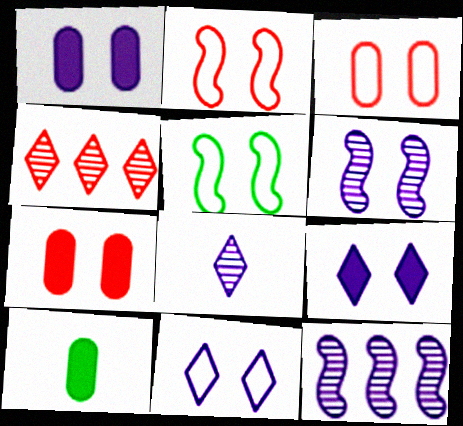[[1, 6, 11], 
[3, 5, 11]]